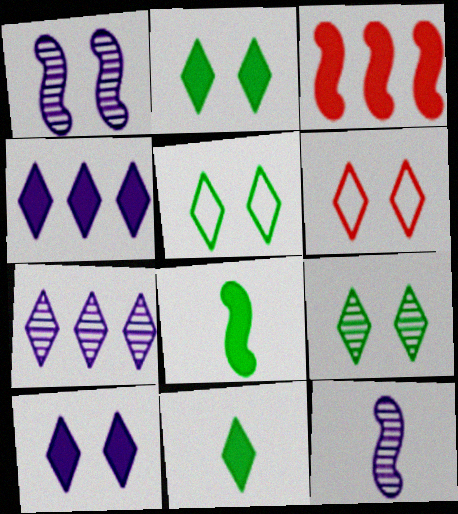[[2, 5, 9], 
[6, 7, 11], 
[6, 9, 10]]